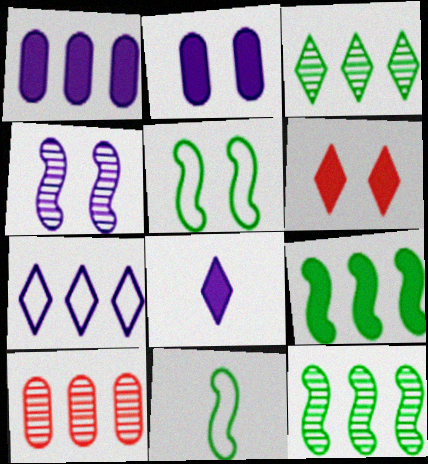[[5, 8, 10], 
[7, 9, 10]]